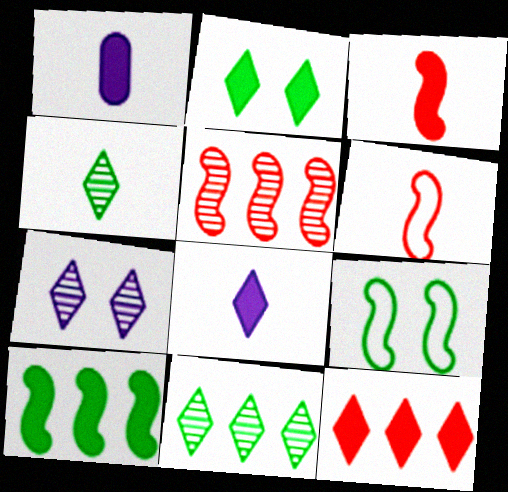[[1, 4, 6], 
[2, 8, 12]]